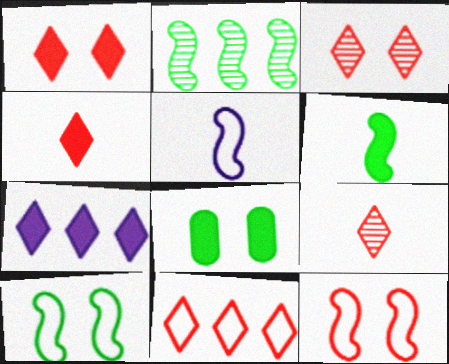[[1, 9, 11], 
[2, 6, 10], 
[3, 4, 11]]